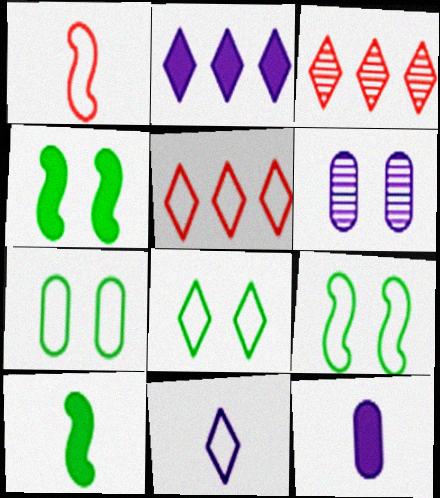[[3, 9, 12], 
[5, 6, 10], 
[5, 8, 11], 
[7, 8, 9]]